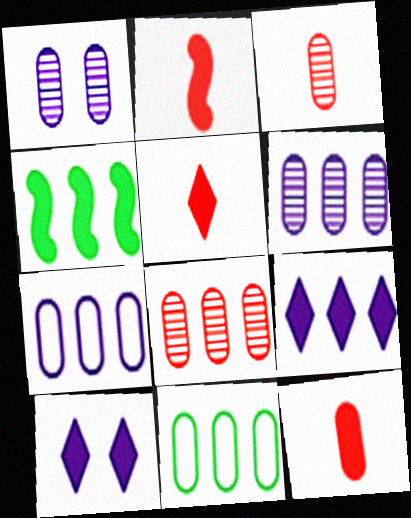[[1, 11, 12], 
[2, 5, 12], 
[4, 10, 12]]